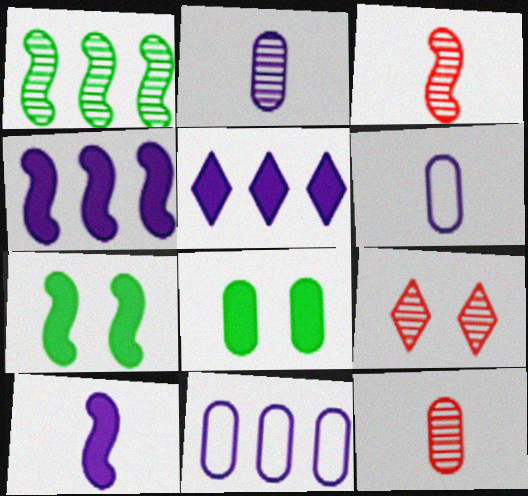[[1, 2, 9], 
[8, 11, 12]]